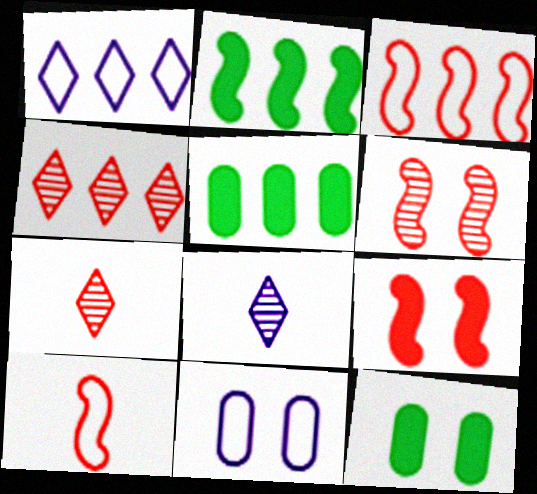[[2, 7, 11], 
[3, 8, 12]]